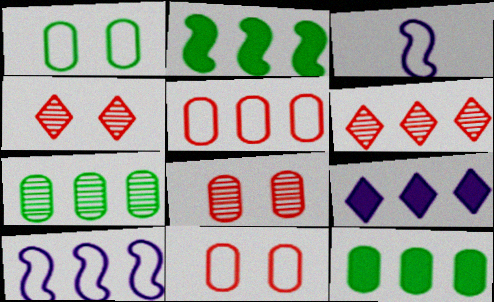[[3, 4, 12], 
[6, 10, 12]]